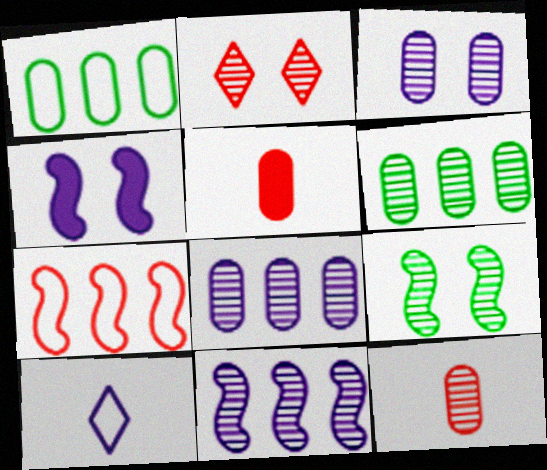[[1, 3, 5], 
[2, 3, 9], 
[2, 5, 7], 
[3, 6, 12], 
[4, 8, 10]]